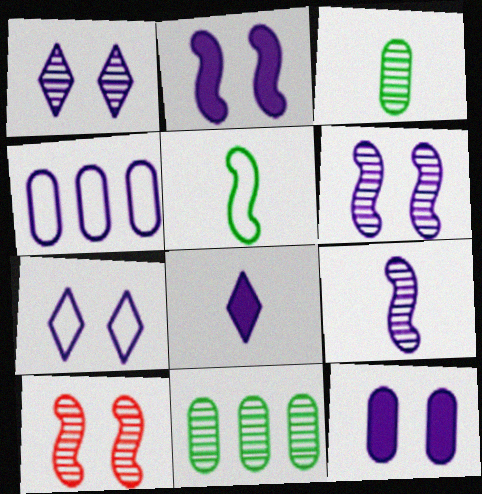[[4, 6, 8], 
[6, 7, 12]]